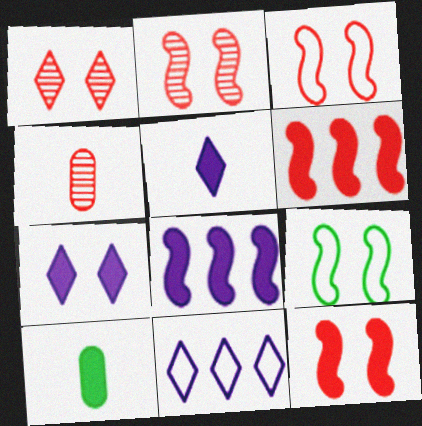[[2, 3, 12], 
[2, 10, 11], 
[6, 7, 10]]